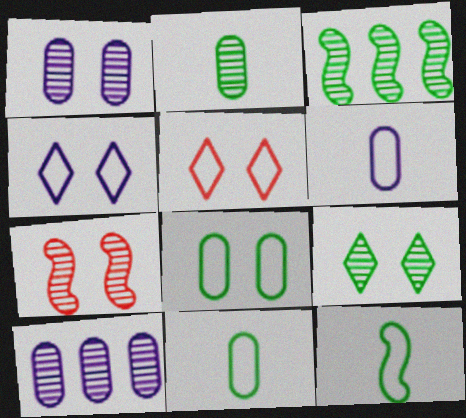[[1, 7, 9], 
[2, 3, 9]]